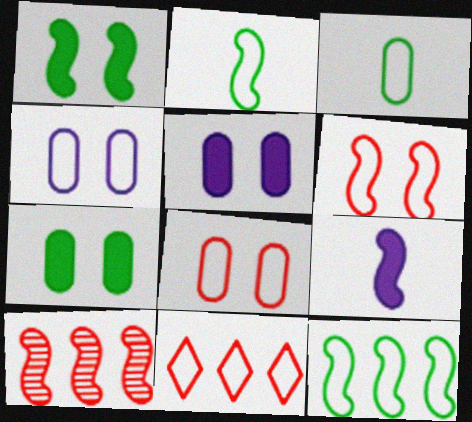[[2, 4, 11]]